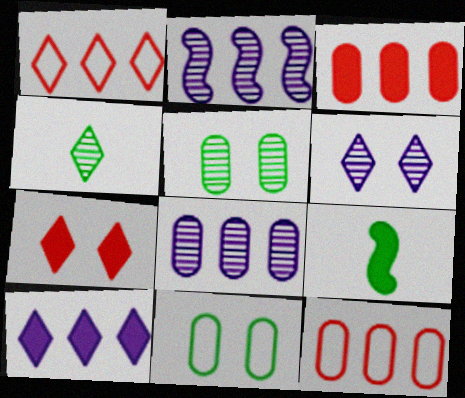[[6, 9, 12]]